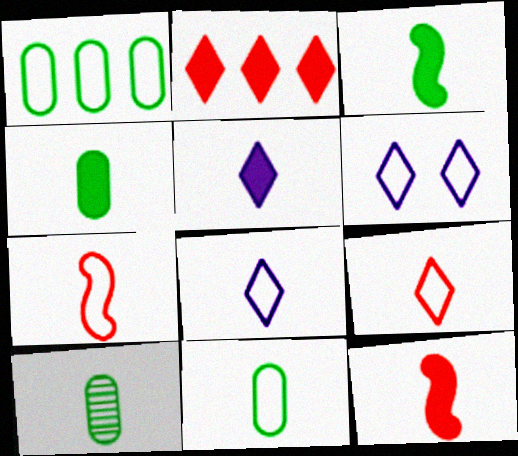[[1, 6, 7], 
[4, 5, 12], 
[4, 10, 11], 
[5, 7, 10], 
[7, 8, 11], 
[8, 10, 12]]